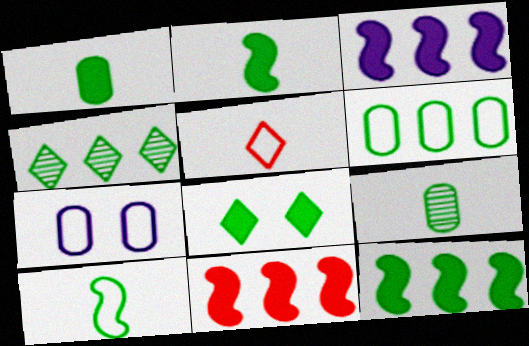[[1, 8, 12], 
[3, 11, 12], 
[4, 6, 12]]